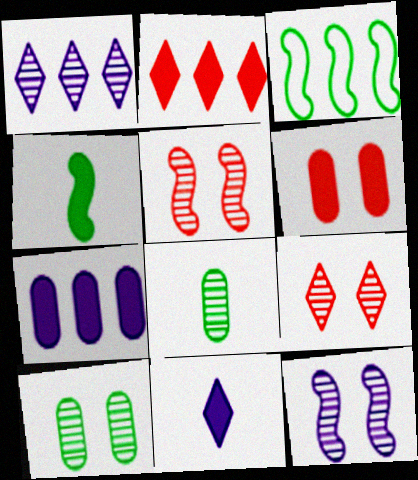[[1, 5, 8], 
[9, 10, 12]]